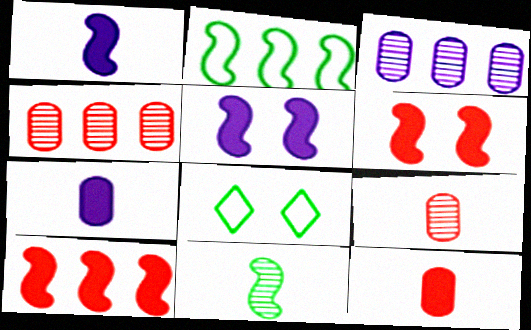[[1, 4, 8]]